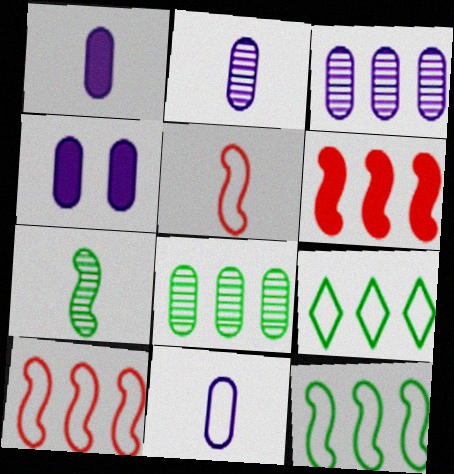[[1, 2, 11], 
[3, 4, 11], 
[3, 6, 9]]